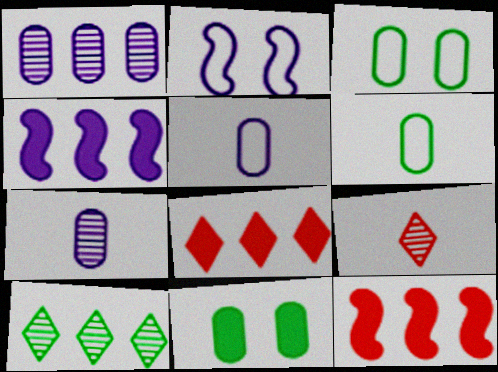[[3, 4, 9]]